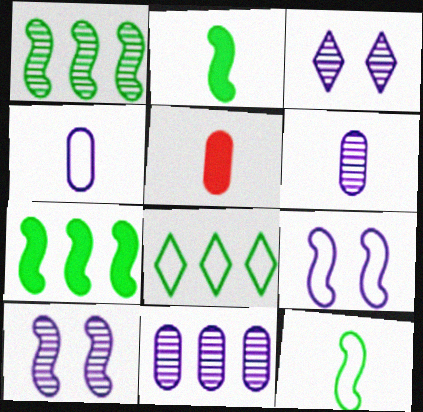[[5, 8, 10]]